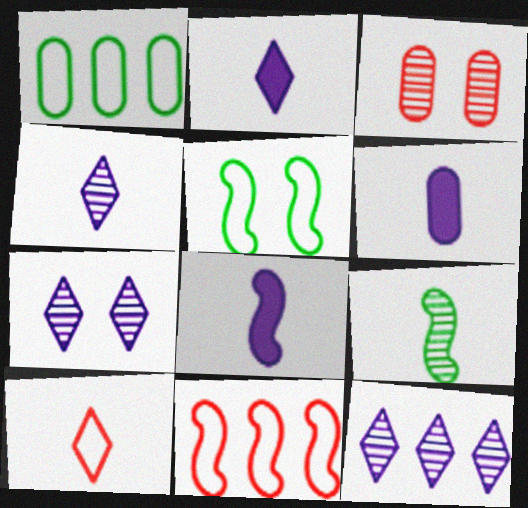[[1, 3, 6], 
[2, 6, 8], 
[3, 9, 12], 
[4, 7, 12], 
[6, 9, 10]]